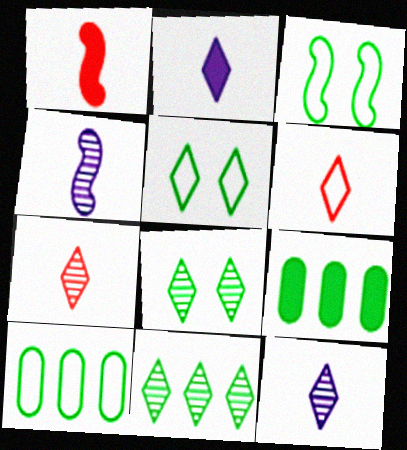[]